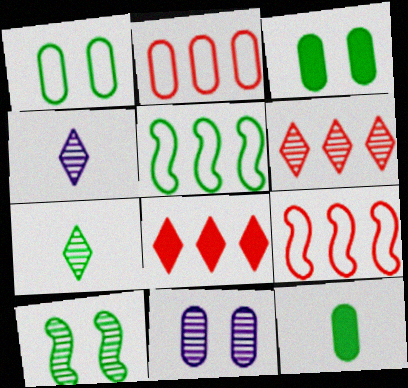[[2, 11, 12], 
[3, 4, 9], 
[3, 5, 7]]